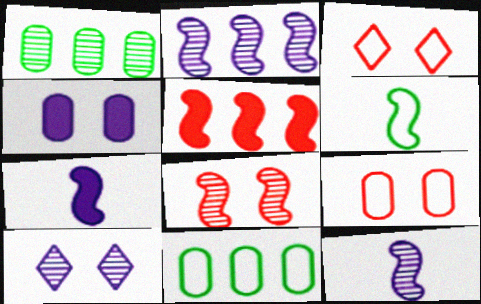[[1, 3, 7]]